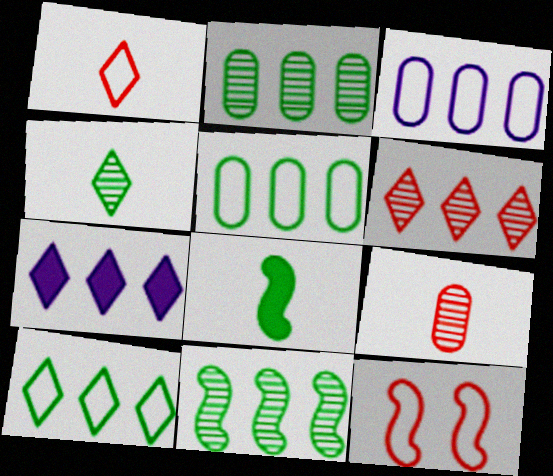[[6, 7, 10]]